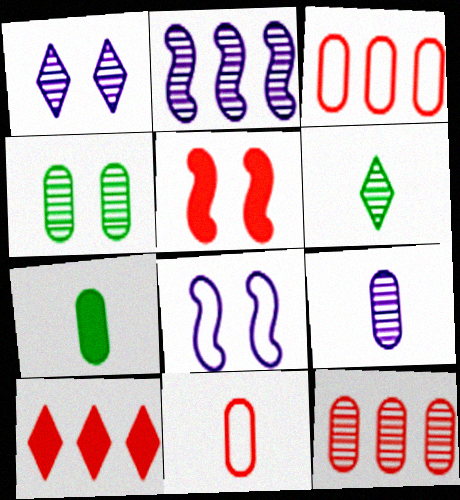[[1, 2, 9], 
[4, 9, 12], 
[7, 9, 11]]